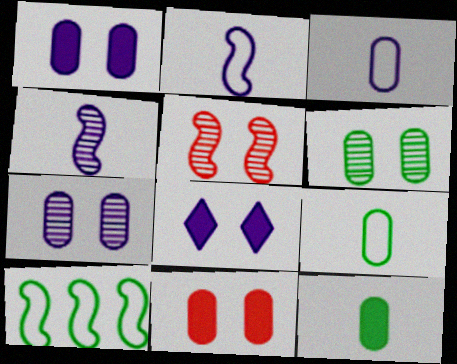[]